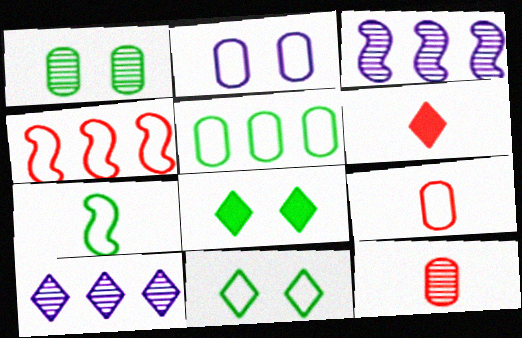[[2, 5, 9], 
[3, 8, 9], 
[5, 7, 11], 
[6, 10, 11]]